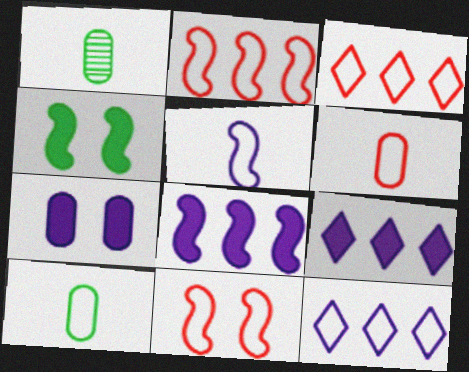[[1, 9, 11], 
[3, 6, 11], 
[10, 11, 12]]